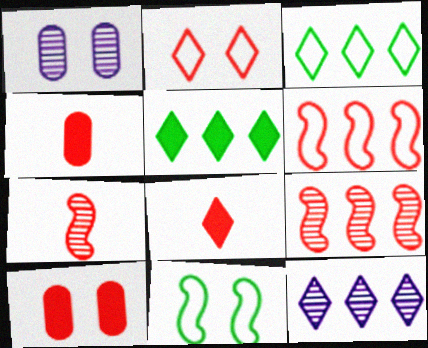[[2, 4, 9], 
[4, 11, 12]]